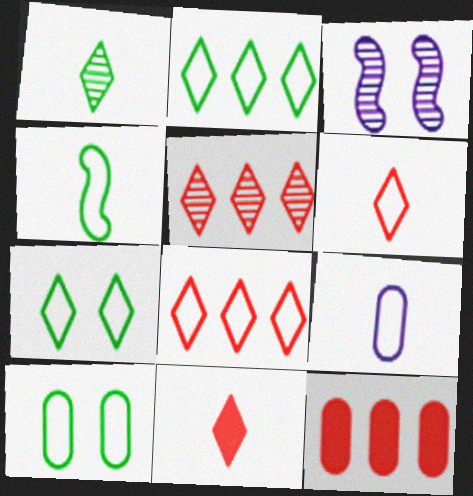[[2, 4, 10], 
[4, 6, 9]]